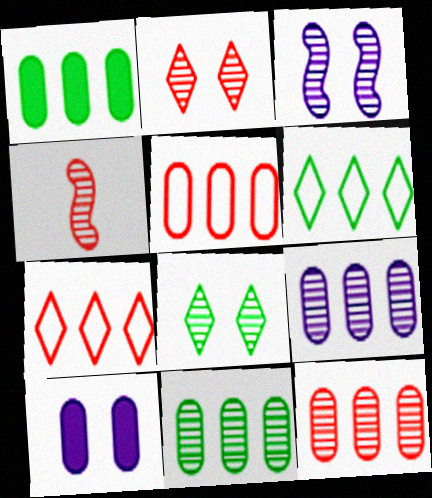[[1, 5, 9], 
[2, 4, 12], 
[4, 6, 10], 
[4, 8, 9], 
[9, 11, 12]]